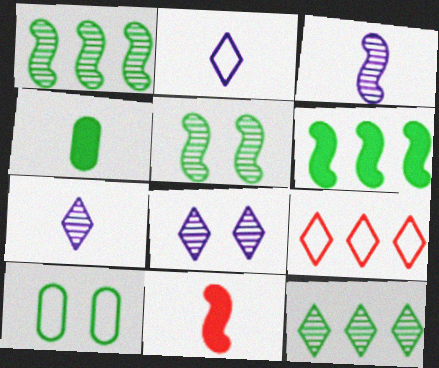[]